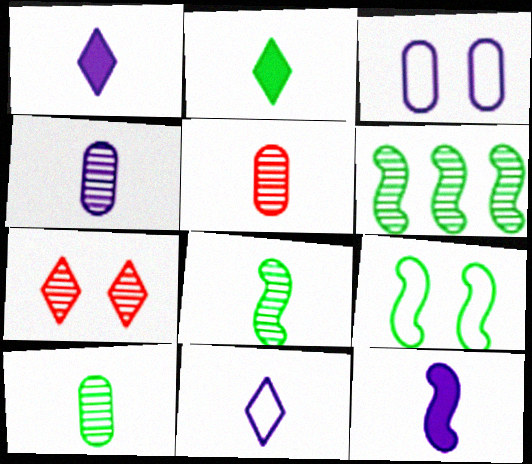[[4, 5, 10], 
[4, 6, 7], 
[4, 11, 12]]